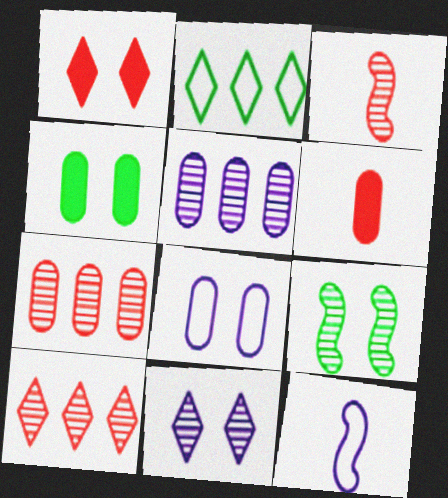[[1, 8, 9], 
[4, 10, 12]]